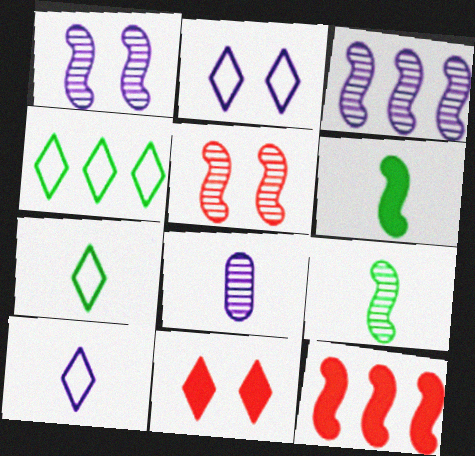[[3, 5, 9]]